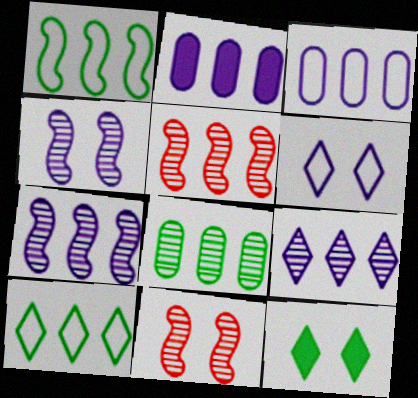[[2, 5, 10], 
[5, 8, 9]]